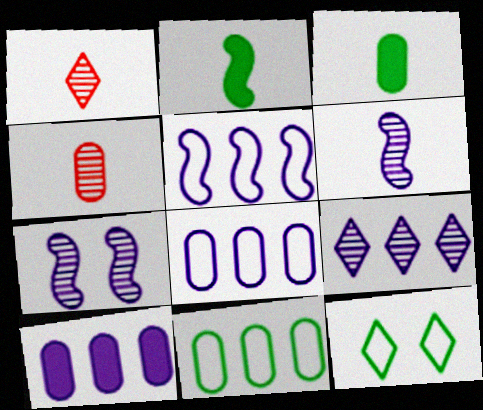[[5, 9, 10]]